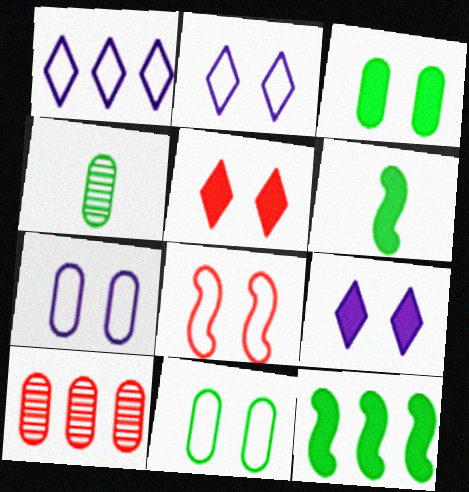[[1, 10, 12], 
[2, 6, 10], 
[2, 8, 11]]